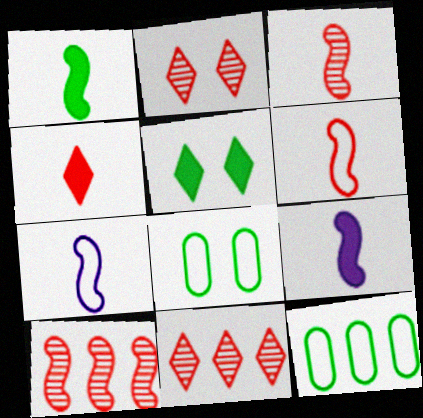[[1, 3, 7], 
[2, 9, 12], 
[8, 9, 11]]